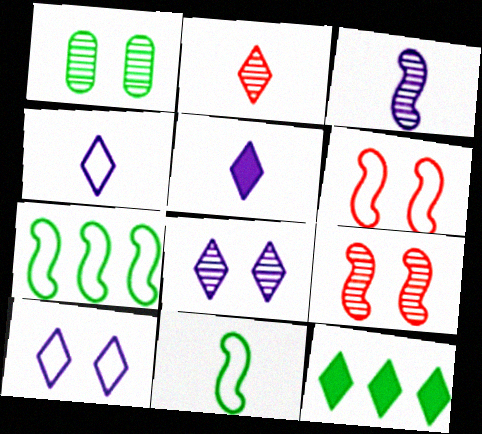[[1, 8, 9], 
[1, 11, 12], 
[2, 10, 12]]